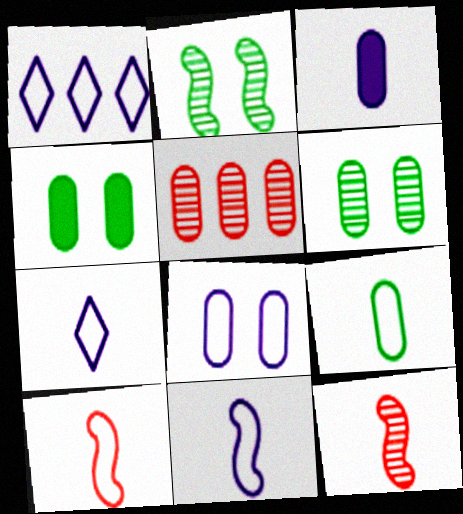[[1, 4, 12], 
[1, 8, 11], 
[7, 9, 10]]